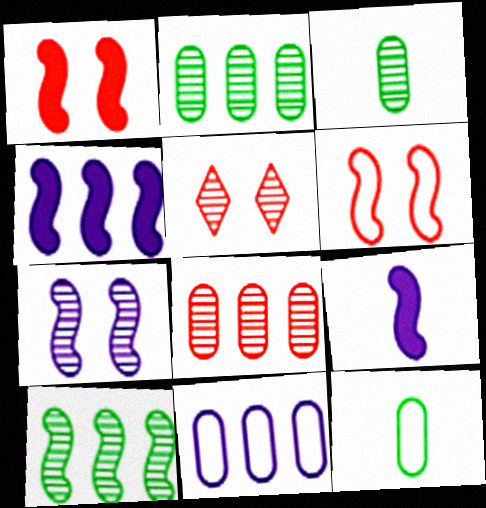[[4, 5, 12], 
[6, 9, 10]]